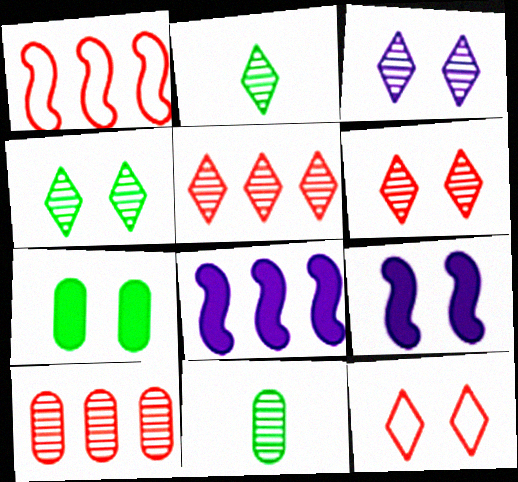[[2, 3, 5], 
[3, 4, 6], 
[8, 11, 12]]